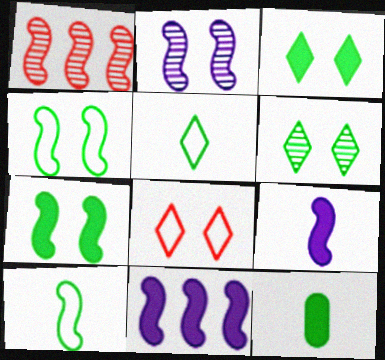[[1, 4, 9]]